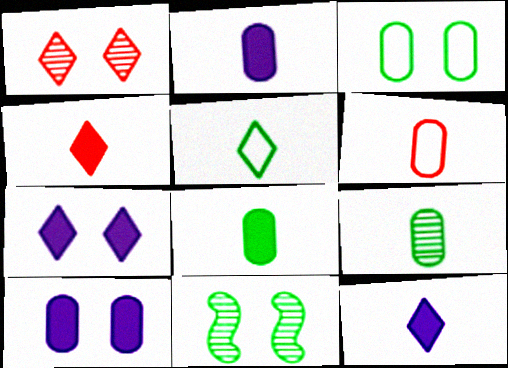[[2, 6, 9]]